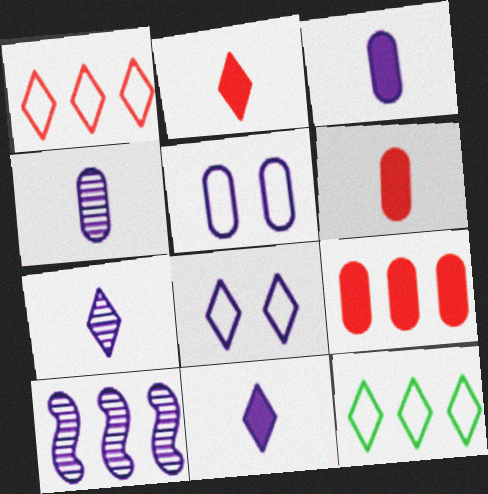[[3, 8, 10], 
[5, 10, 11], 
[9, 10, 12]]